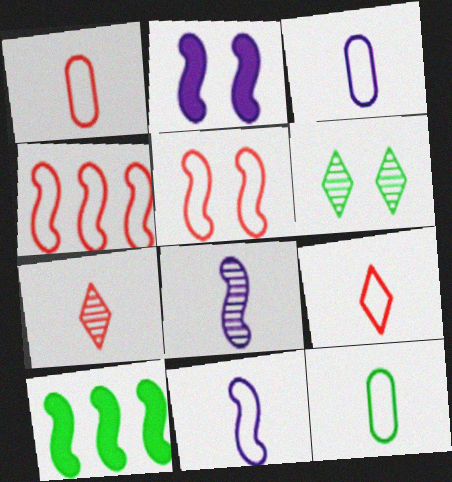[[1, 3, 12], 
[5, 8, 10], 
[6, 10, 12], 
[9, 11, 12]]